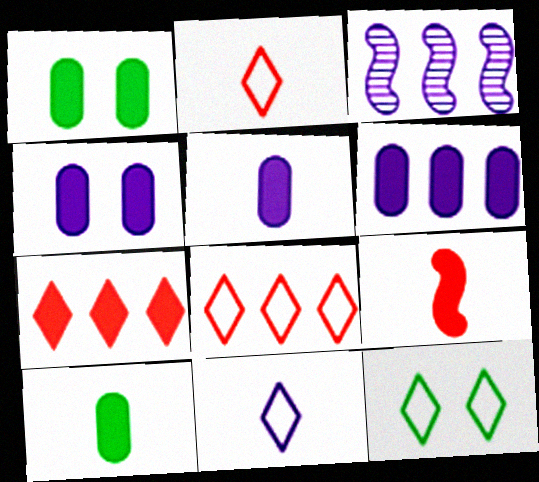[[1, 2, 3], 
[3, 4, 11], 
[4, 5, 6], 
[8, 11, 12]]